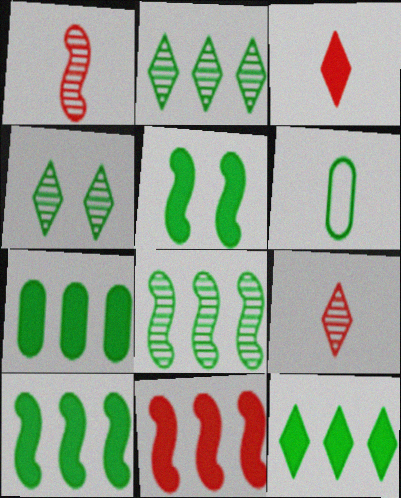[[2, 5, 6], 
[4, 6, 10], 
[7, 10, 12]]